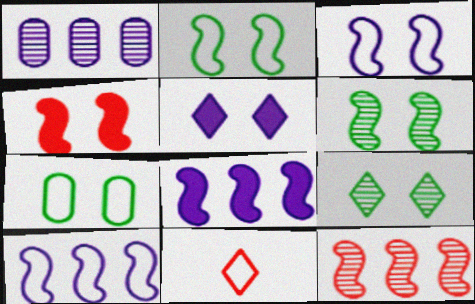[[3, 4, 6], 
[7, 10, 11]]